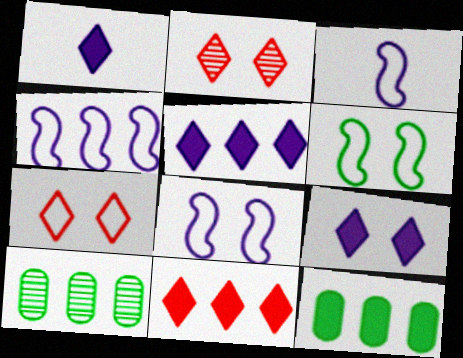[[1, 5, 9], 
[2, 3, 12], 
[3, 4, 8], 
[4, 10, 11]]